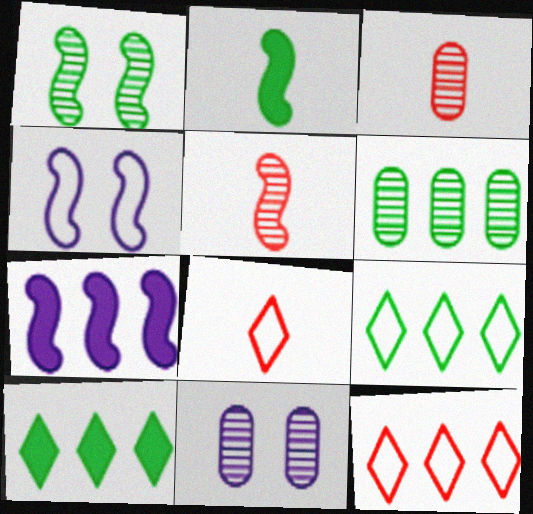[[2, 11, 12], 
[3, 4, 10], 
[3, 6, 11], 
[6, 7, 12]]